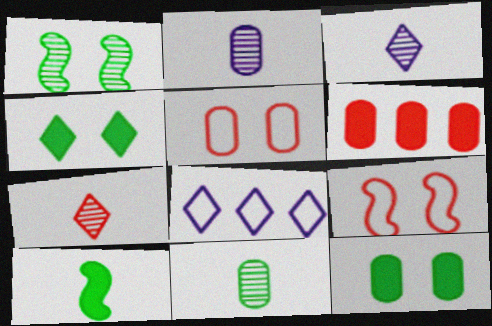[[4, 7, 8], 
[6, 7, 9]]